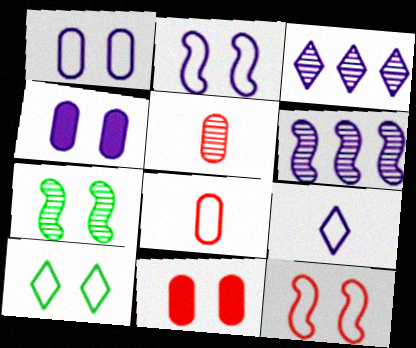[[1, 10, 12], 
[3, 5, 7], 
[4, 6, 9]]